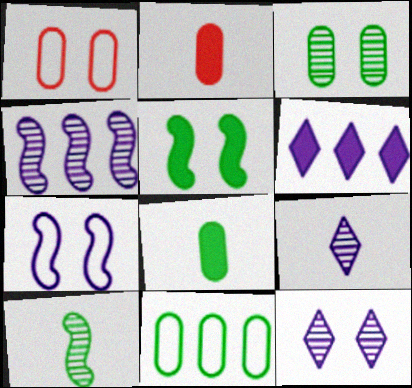[[1, 5, 12], 
[1, 6, 10], 
[2, 5, 6], 
[3, 8, 11]]